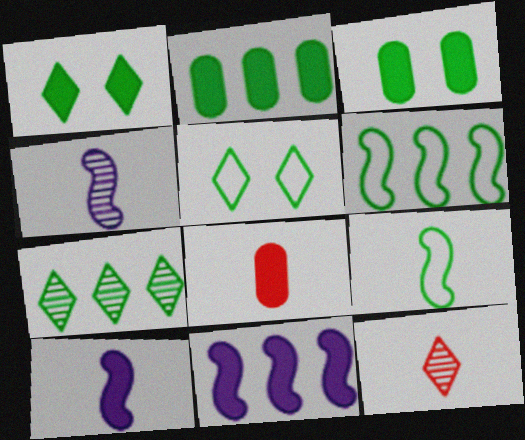[[1, 8, 11], 
[2, 6, 7], 
[3, 7, 9]]